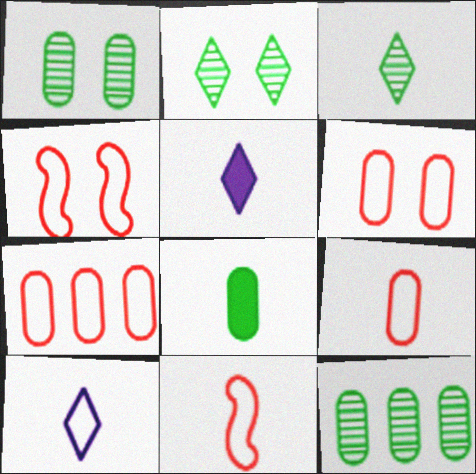[[4, 5, 12], 
[6, 7, 9]]